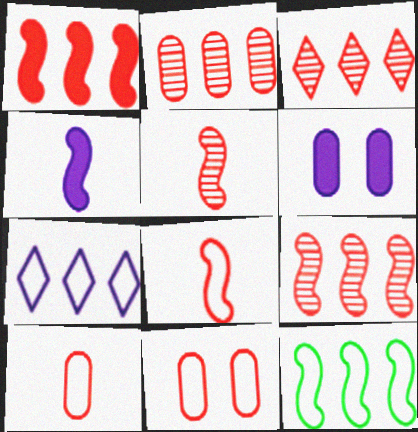[[2, 3, 9]]